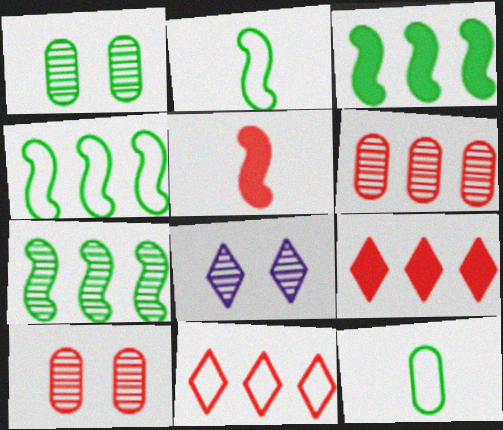[[3, 4, 7], 
[5, 10, 11]]